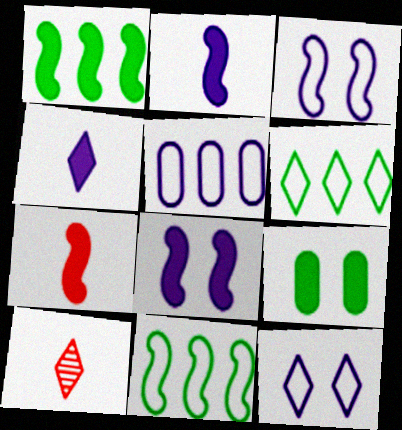[[1, 7, 8]]